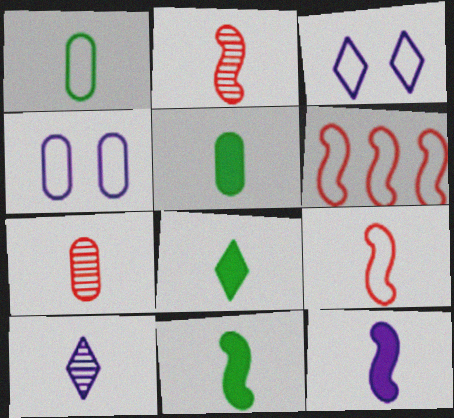[[1, 3, 6], 
[5, 8, 11], 
[5, 9, 10]]